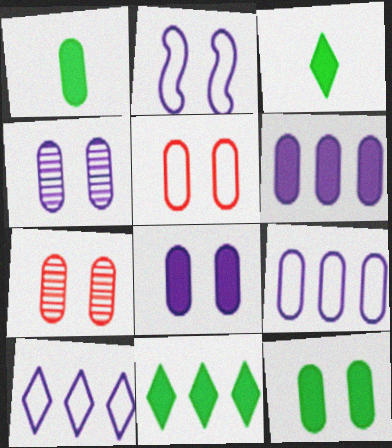[[1, 7, 9], 
[4, 5, 12]]